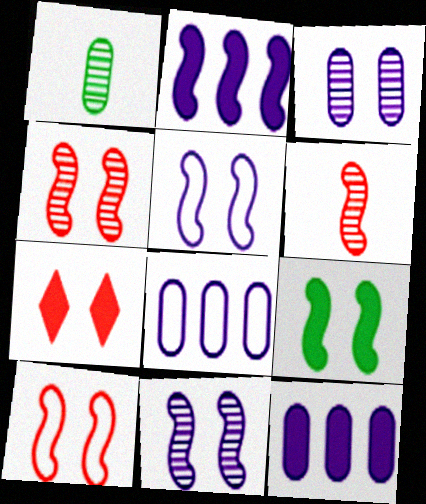[[4, 5, 9], 
[9, 10, 11]]